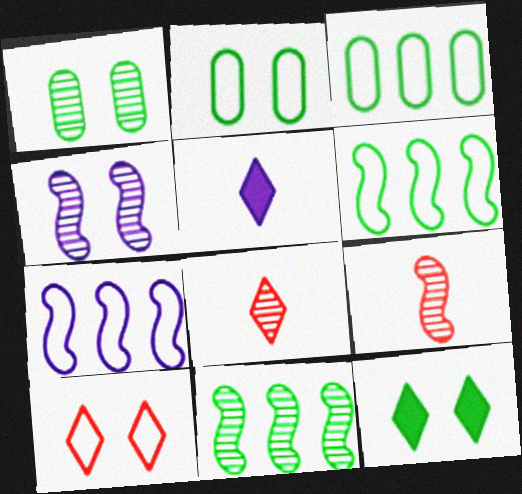[[4, 9, 11]]